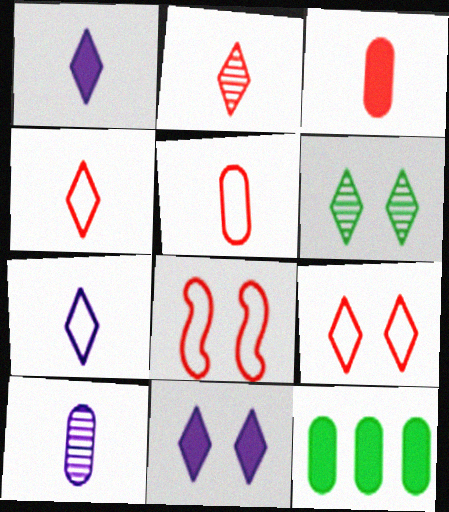[[6, 9, 11]]